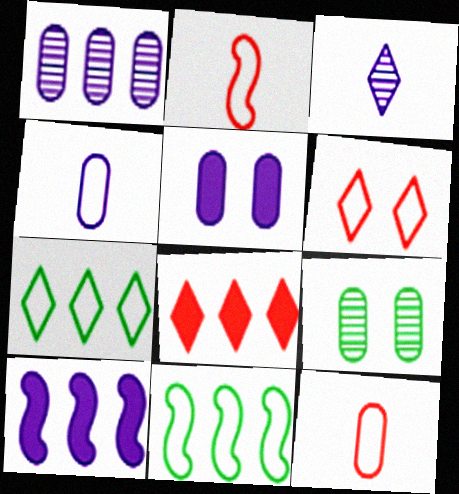[[1, 4, 5], 
[1, 8, 11], 
[4, 6, 11]]